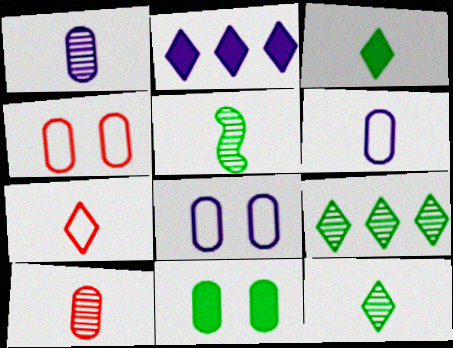[[2, 4, 5]]